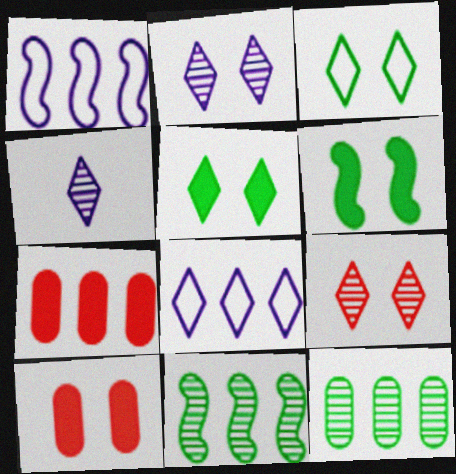[[7, 8, 11]]